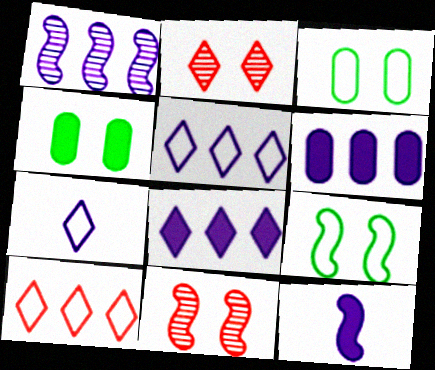[[1, 5, 6]]